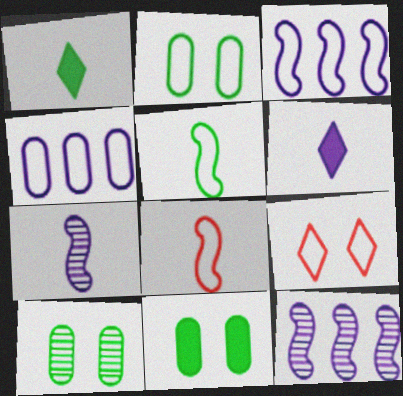[[2, 10, 11], 
[4, 5, 9]]